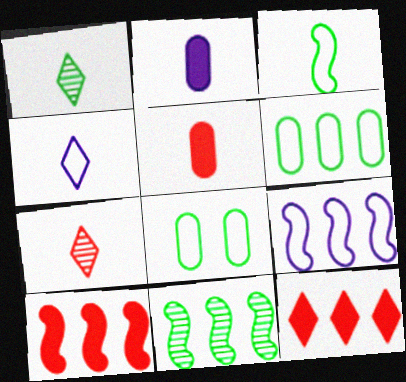[[2, 3, 7], 
[9, 10, 11]]